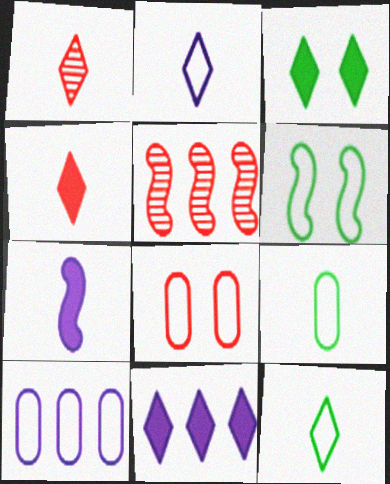[[1, 7, 9], 
[3, 4, 11], 
[4, 5, 8], 
[5, 6, 7], 
[8, 9, 10]]